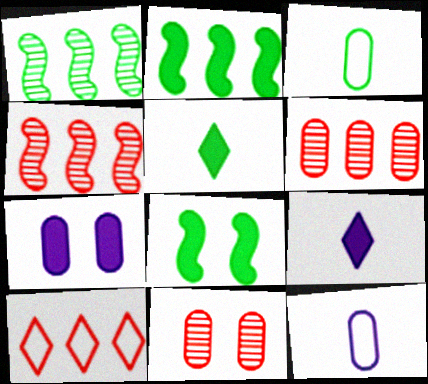[[3, 6, 7]]